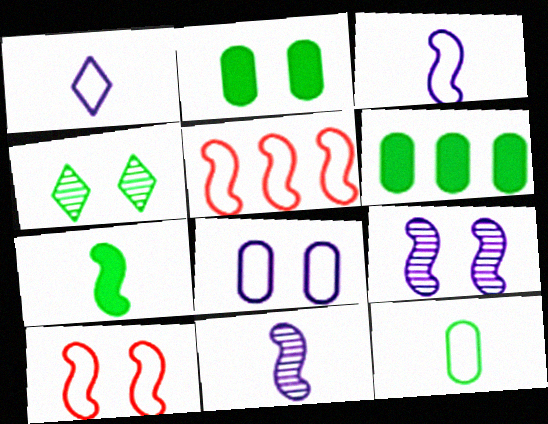[[5, 7, 9]]